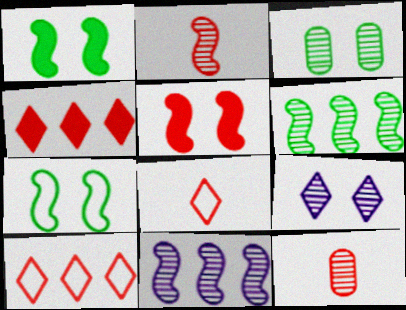[[5, 10, 12], 
[6, 9, 12]]